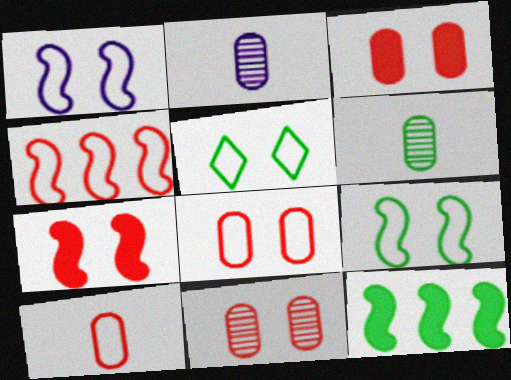[[1, 5, 8], 
[3, 8, 11], 
[5, 6, 12]]